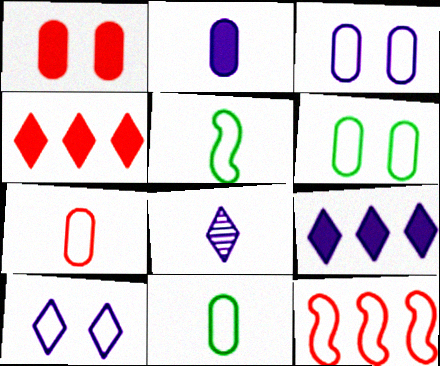[[8, 9, 10], 
[10, 11, 12]]